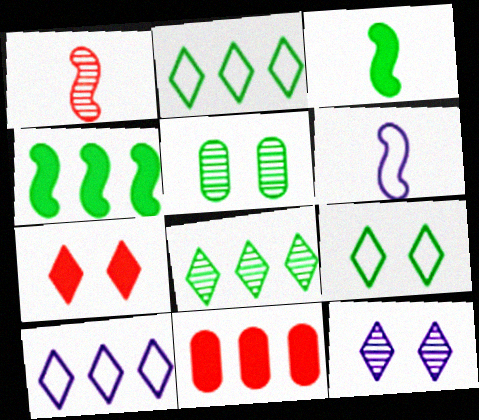[[1, 3, 6], 
[2, 3, 5], 
[7, 9, 12]]